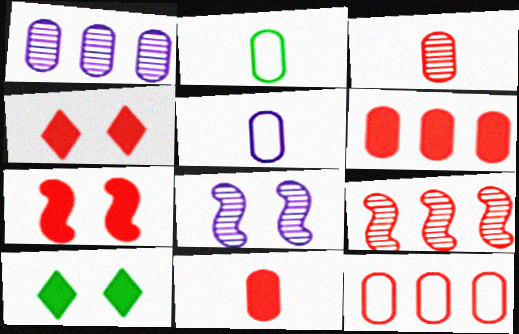[[5, 9, 10]]